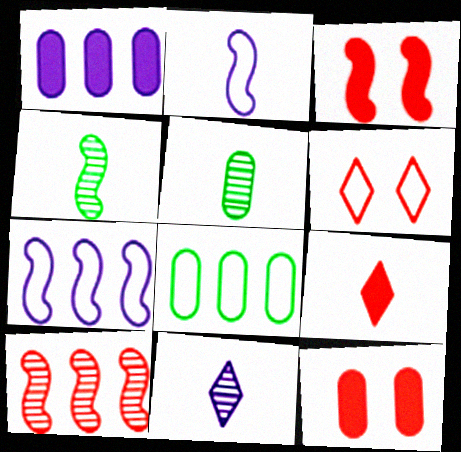[[1, 4, 6], 
[2, 5, 9], 
[2, 6, 8], 
[3, 4, 7], 
[3, 8, 11]]